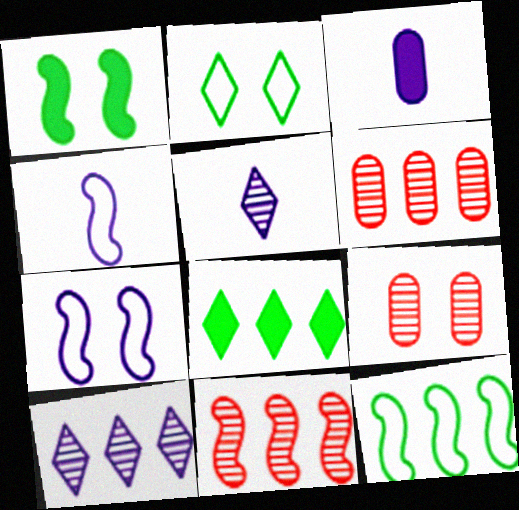[[1, 4, 11], 
[2, 3, 11], 
[3, 4, 5], 
[3, 7, 10], 
[4, 8, 9]]